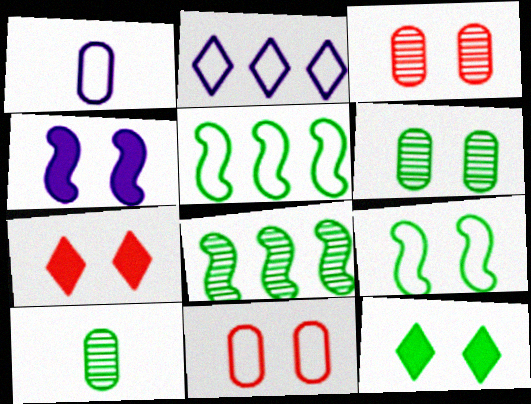[[1, 7, 8], 
[5, 10, 12], 
[6, 9, 12]]